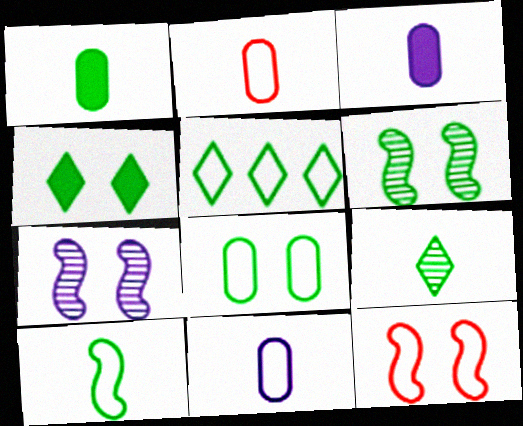[[1, 5, 6], 
[1, 9, 10], 
[4, 5, 9], 
[4, 6, 8], 
[5, 8, 10], 
[5, 11, 12]]